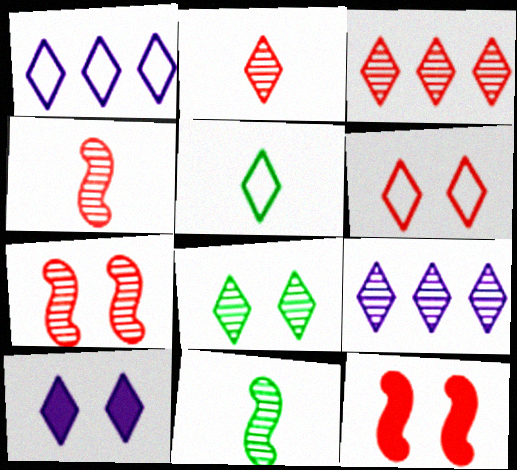[[1, 5, 6], 
[2, 8, 9], 
[3, 5, 10], 
[6, 8, 10]]